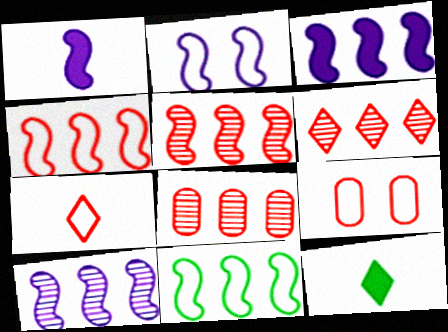[[1, 2, 10], 
[2, 8, 12], 
[3, 5, 11], 
[4, 7, 9], 
[5, 6, 8], 
[9, 10, 12]]